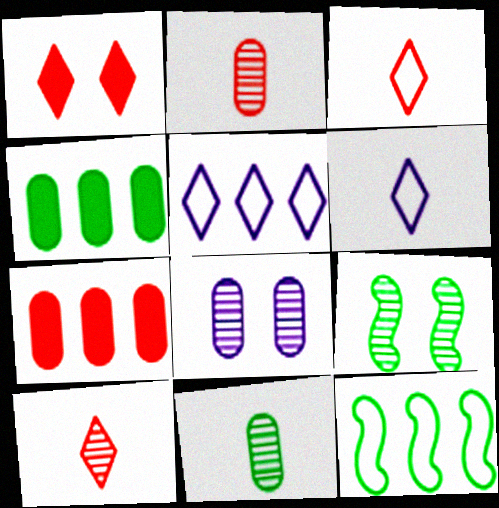[[6, 7, 9]]